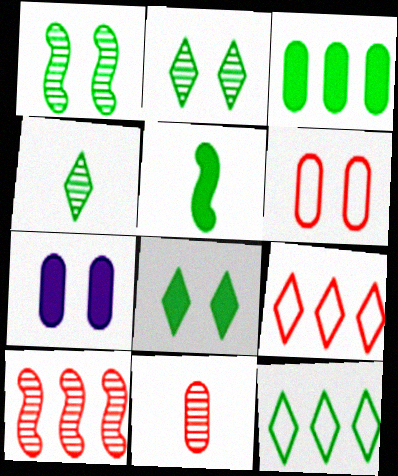[[3, 5, 8], 
[4, 8, 12]]